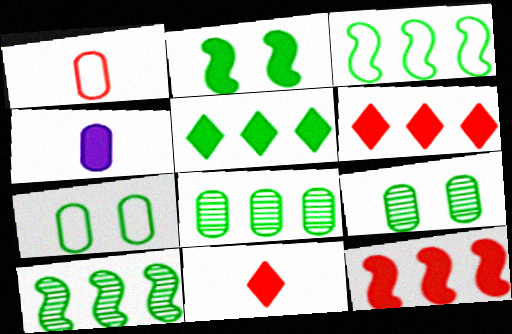[[2, 4, 6], 
[3, 5, 8]]